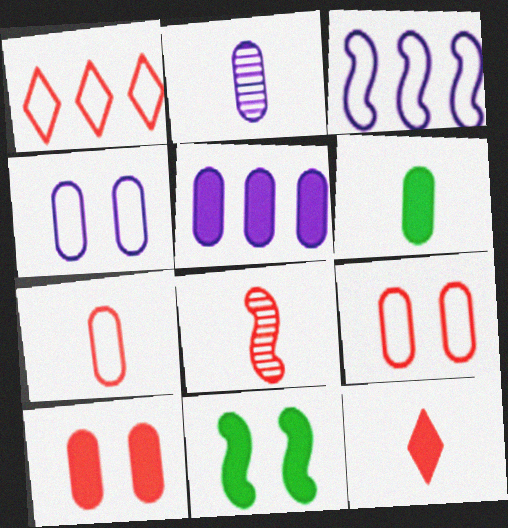[[1, 2, 11], 
[1, 8, 10], 
[2, 4, 5], 
[2, 6, 7], 
[3, 8, 11], 
[5, 6, 10], 
[5, 11, 12], 
[7, 8, 12]]